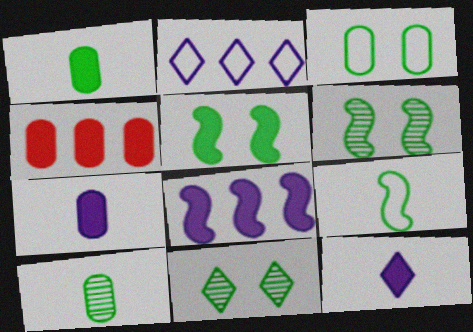[[3, 5, 11], 
[4, 5, 12]]